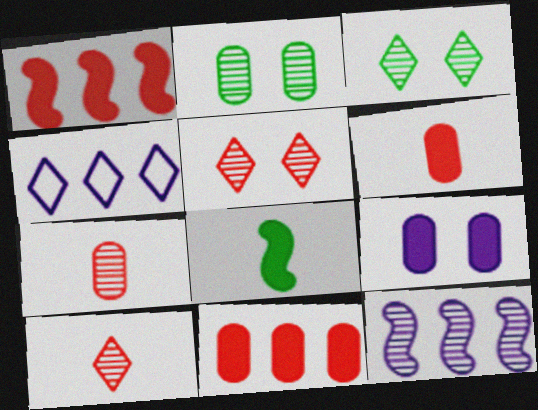[[2, 10, 12], 
[3, 7, 12]]